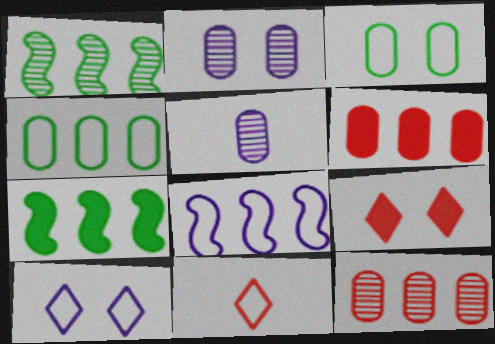[[2, 7, 11], 
[3, 5, 6], 
[3, 8, 11]]